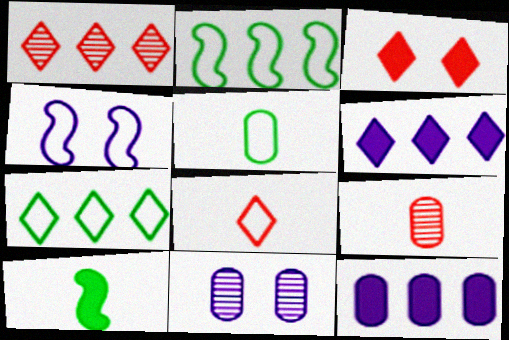[[1, 2, 12], 
[1, 3, 8], 
[1, 6, 7], 
[3, 10, 12]]